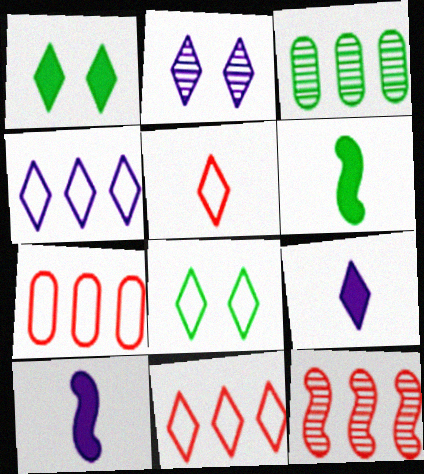[[2, 4, 9], 
[2, 6, 7], 
[3, 6, 8], 
[4, 5, 8]]